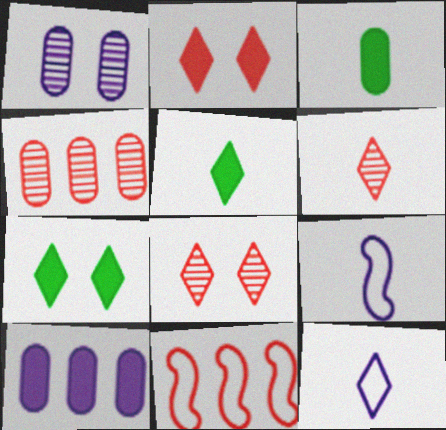[[1, 5, 11], 
[3, 6, 9], 
[4, 7, 9], 
[5, 6, 12]]